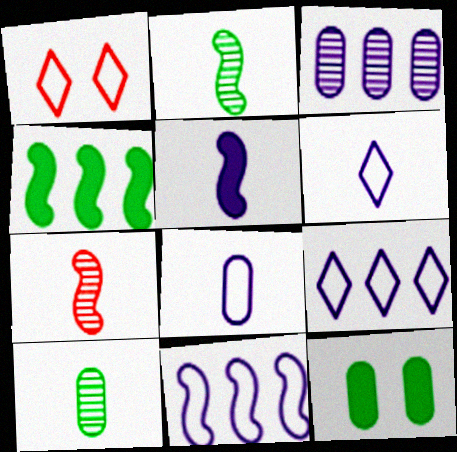[[7, 9, 12]]